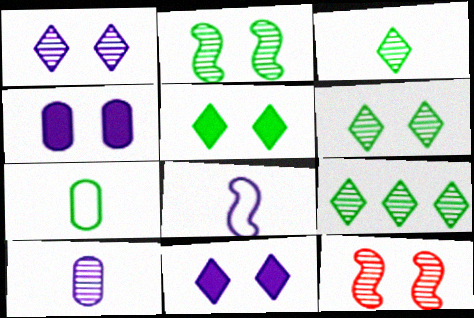[[3, 6, 9], 
[9, 10, 12]]